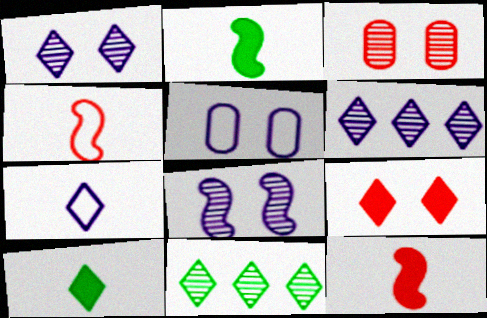[[5, 11, 12], 
[7, 9, 11]]